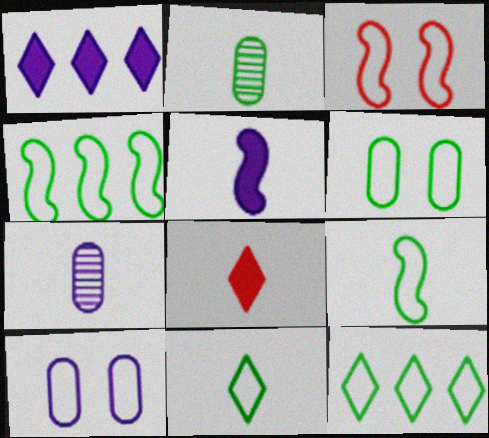[[1, 2, 3], 
[4, 6, 11], 
[6, 9, 12], 
[7, 8, 9]]